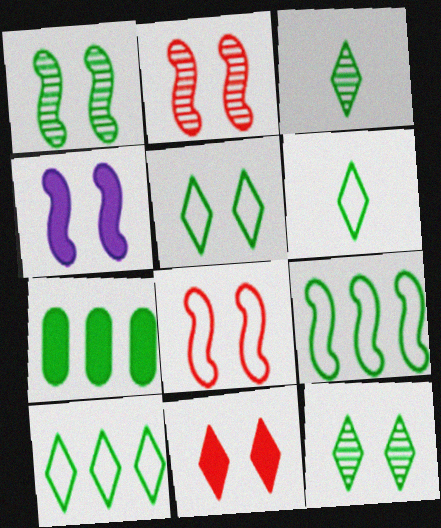[[1, 4, 8], 
[1, 6, 7], 
[5, 6, 10]]